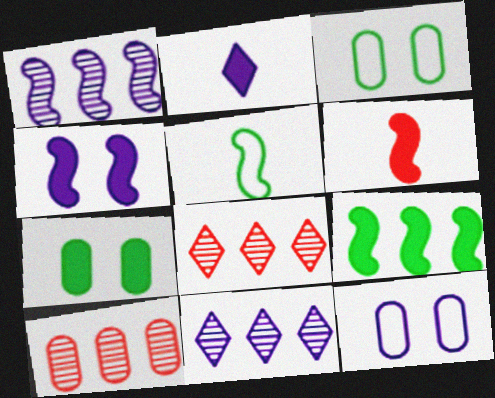[[1, 2, 12], 
[3, 6, 11], 
[4, 6, 9]]